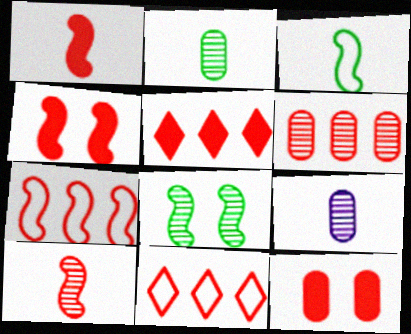[[1, 5, 12], 
[4, 7, 10], 
[5, 6, 7], 
[10, 11, 12]]